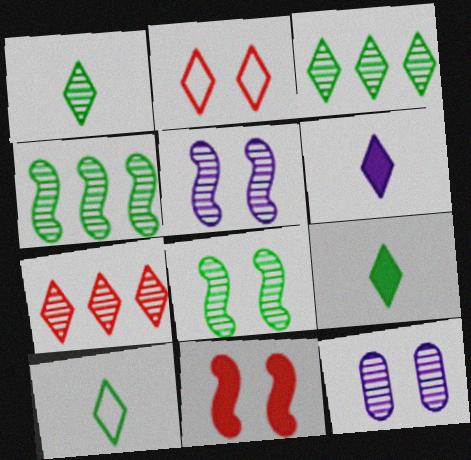[[1, 9, 10], 
[2, 3, 6]]